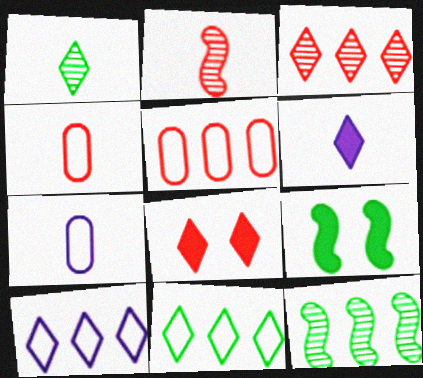[[1, 8, 10], 
[2, 5, 8], 
[3, 7, 9], 
[7, 8, 12]]